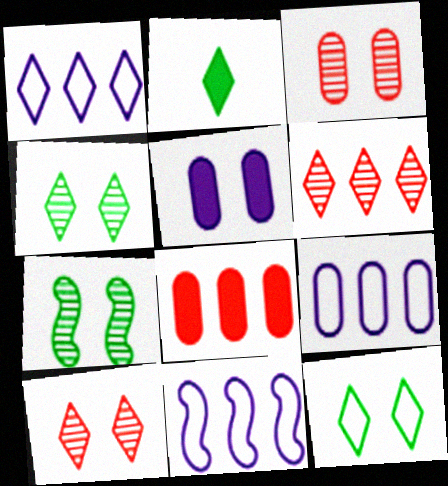[[1, 2, 10], 
[1, 9, 11], 
[2, 3, 11]]